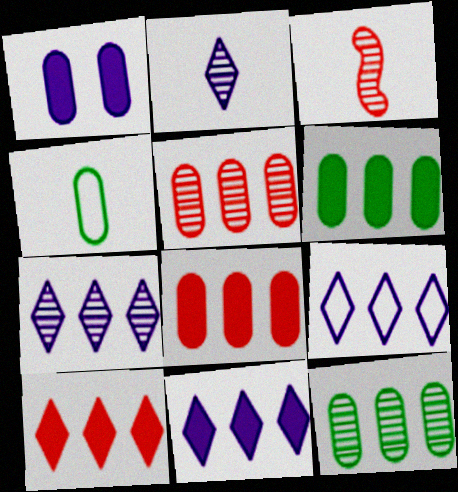[[1, 4, 5], 
[7, 9, 11]]